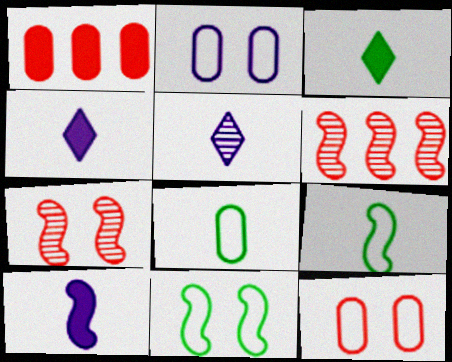[[1, 5, 11], 
[2, 3, 6], 
[6, 10, 11]]